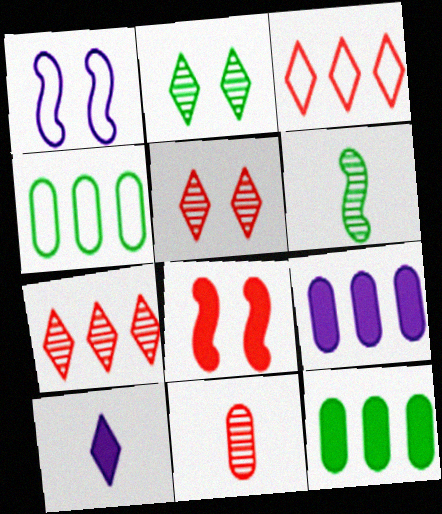[[2, 3, 10], 
[3, 8, 11], 
[8, 10, 12]]